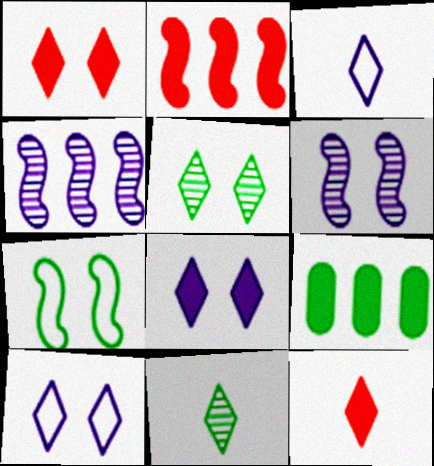[[1, 5, 10], 
[3, 11, 12], 
[7, 9, 11]]